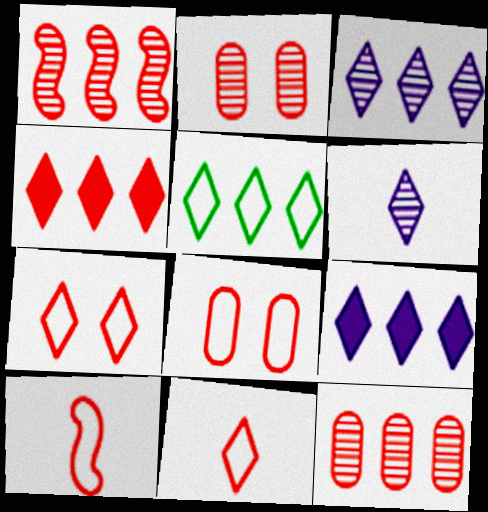[[2, 4, 10], 
[3, 4, 5]]